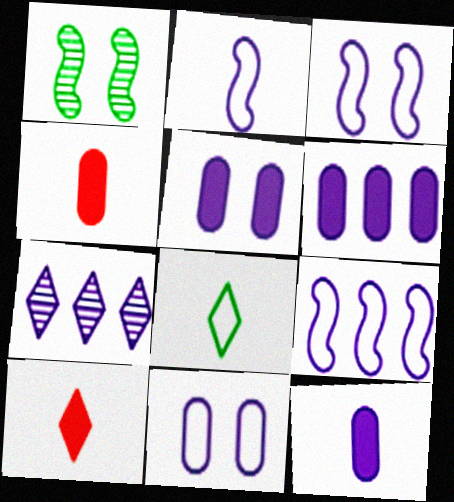[[2, 3, 9], 
[2, 5, 7], 
[3, 7, 12], 
[5, 6, 12], 
[6, 7, 9]]